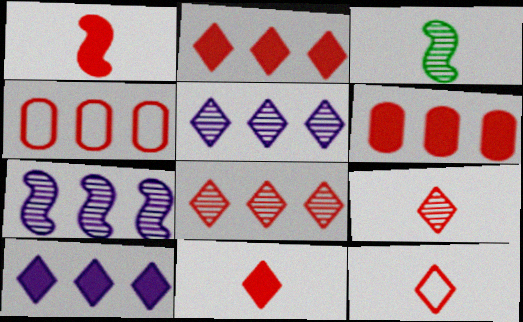[[9, 11, 12]]